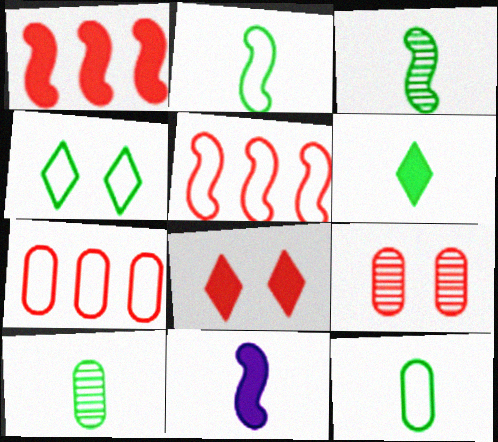[[2, 6, 10], 
[3, 6, 12]]